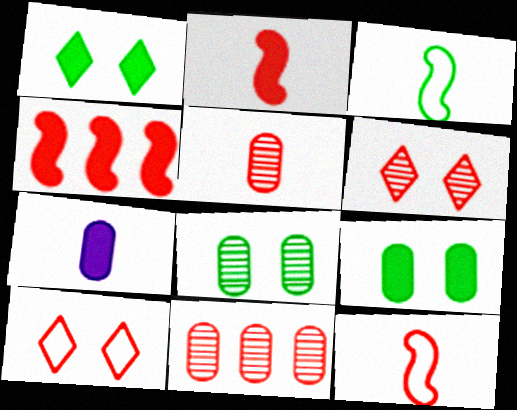[[1, 4, 7], 
[2, 10, 11], 
[4, 5, 10]]